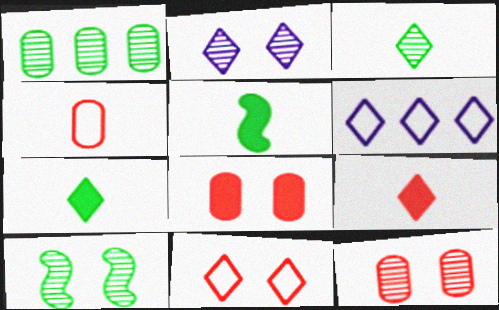[[1, 3, 10], 
[2, 10, 12], 
[5, 6, 12]]